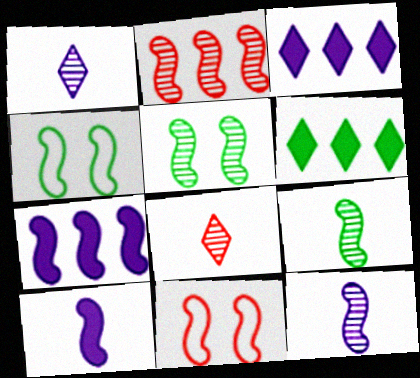[[2, 4, 10], 
[2, 5, 12], 
[7, 9, 11]]